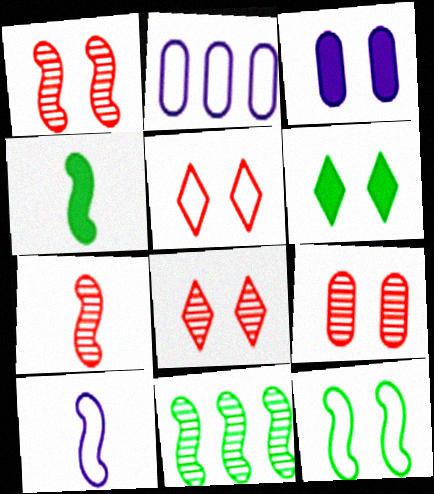[[1, 8, 9], 
[2, 4, 8], 
[2, 6, 7], 
[3, 8, 12], 
[4, 7, 10], 
[4, 11, 12]]